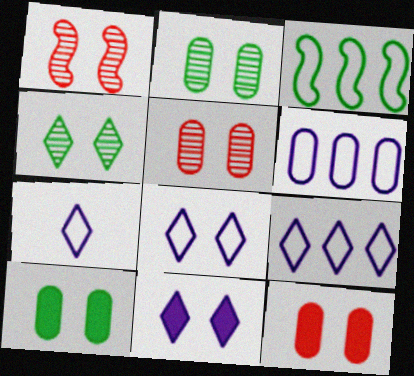[[1, 8, 10], 
[7, 8, 9]]